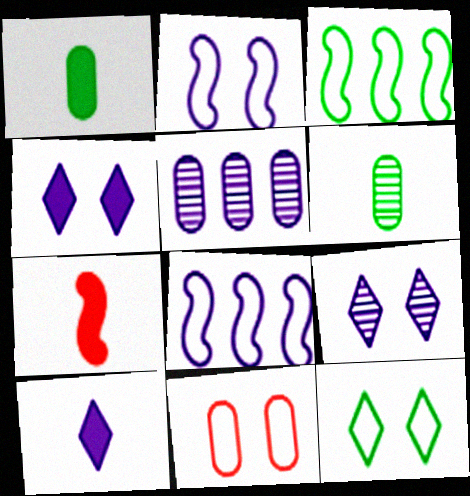[[1, 5, 11], 
[1, 7, 10], 
[2, 5, 10], 
[2, 11, 12], 
[5, 7, 12]]